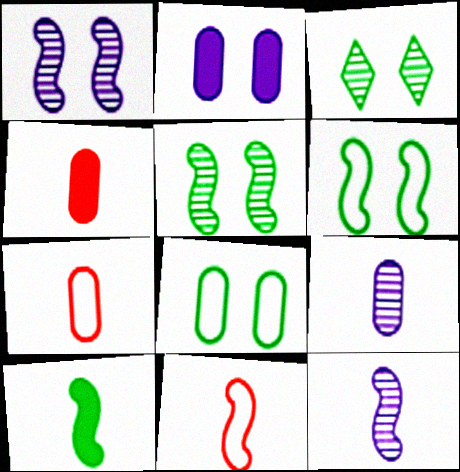[[10, 11, 12]]